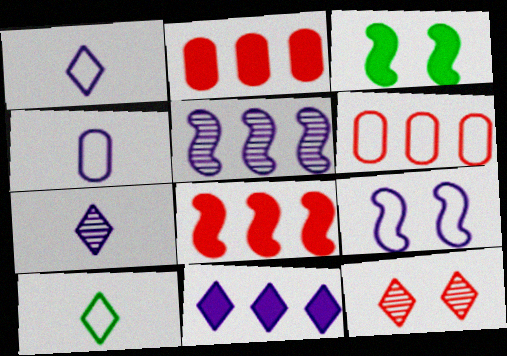[[3, 6, 7], 
[6, 9, 10], 
[10, 11, 12]]